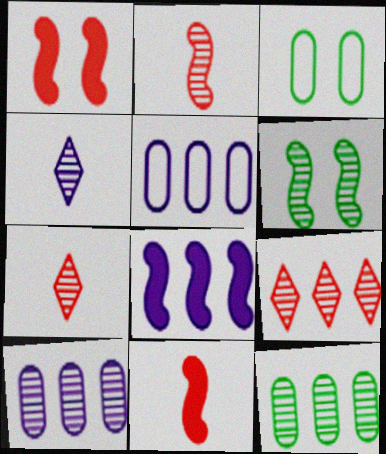[[3, 7, 8], 
[6, 7, 10]]